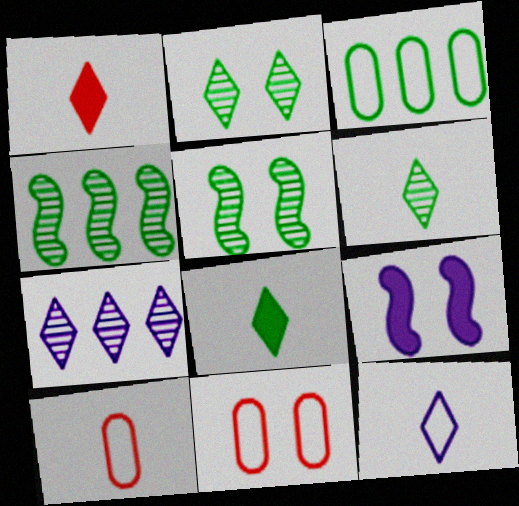[[1, 6, 12], 
[2, 9, 11], 
[3, 5, 8]]